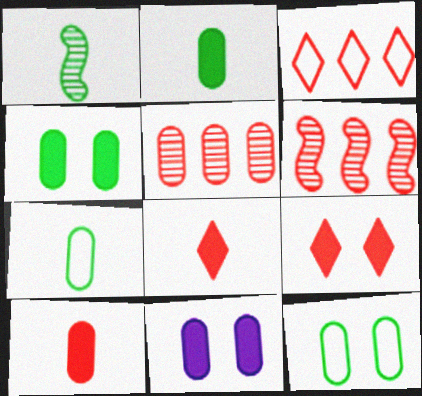[[1, 3, 11], 
[5, 7, 11]]